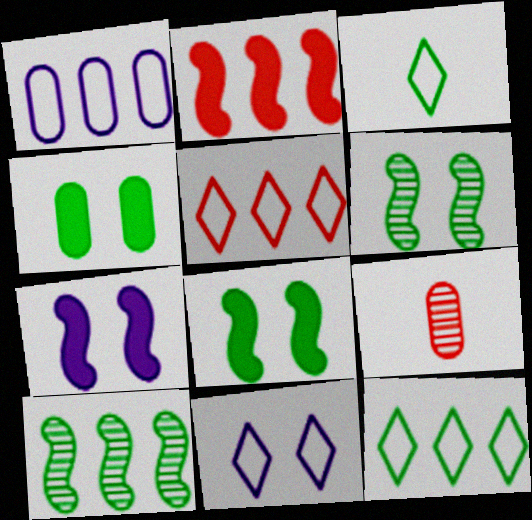[[1, 4, 9], 
[3, 4, 10], 
[3, 5, 11], 
[7, 9, 12]]